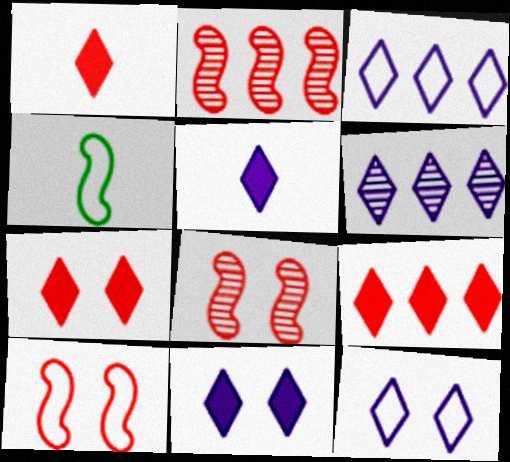[[1, 7, 9], 
[5, 6, 12]]